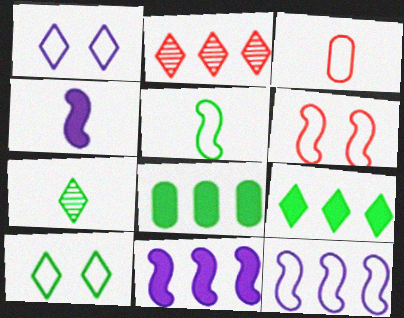[[2, 8, 12], 
[3, 4, 7], 
[3, 10, 12], 
[5, 6, 12], 
[7, 9, 10]]